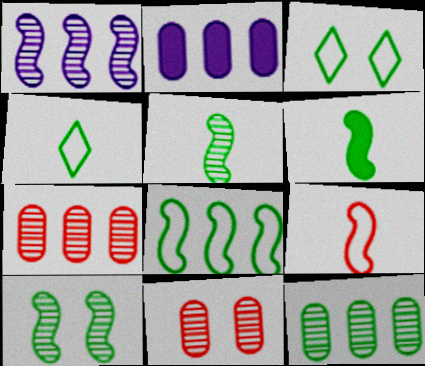[[3, 6, 12], 
[6, 8, 10]]